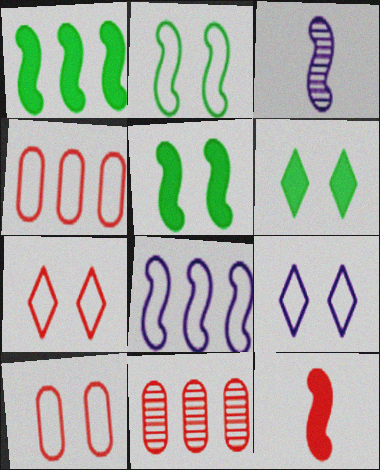[[2, 9, 10], 
[3, 4, 6], 
[7, 11, 12]]